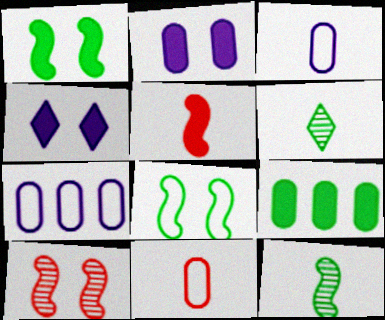[[3, 5, 6], 
[4, 5, 9], 
[6, 8, 9]]